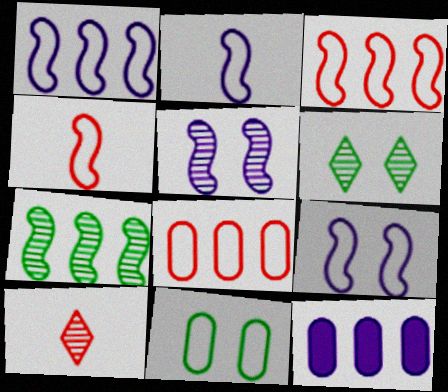[[1, 2, 9], 
[4, 6, 12]]